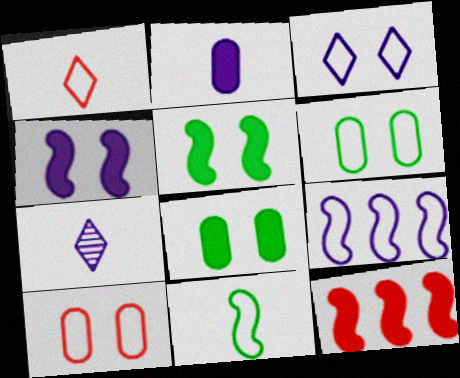[[1, 6, 9], 
[6, 7, 12]]